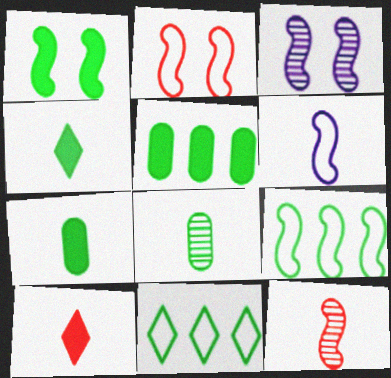[[1, 2, 3], 
[1, 4, 5], 
[1, 8, 11], 
[2, 6, 9], 
[6, 8, 10]]